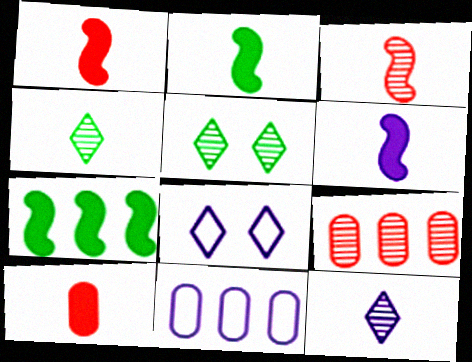[[1, 2, 6], 
[1, 5, 11], 
[2, 8, 9]]